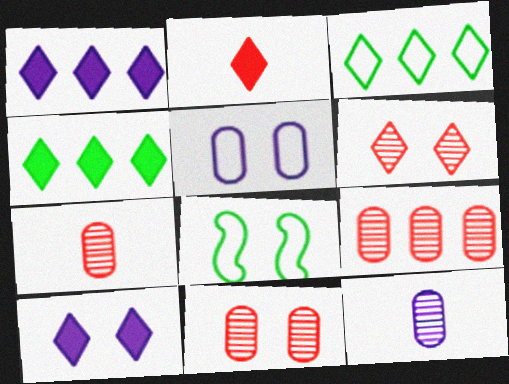[[1, 7, 8], 
[2, 4, 10], 
[7, 9, 11], 
[8, 10, 11]]